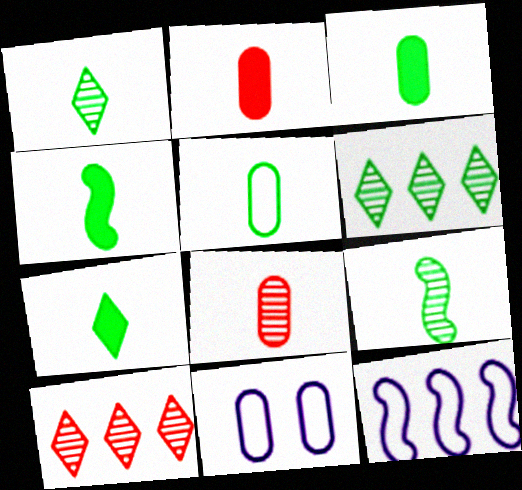[[1, 4, 5], 
[3, 4, 7], 
[4, 10, 11], 
[5, 7, 9]]